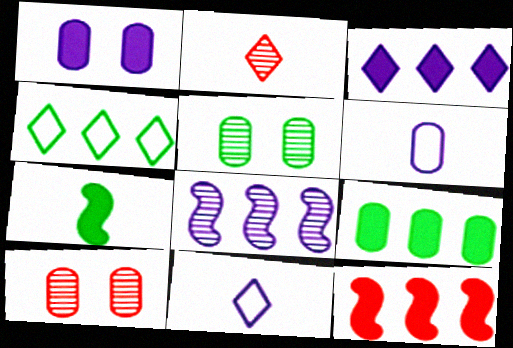[[1, 8, 11], 
[2, 5, 8], 
[2, 6, 7], 
[3, 9, 12], 
[4, 5, 7], 
[5, 11, 12], 
[6, 9, 10]]